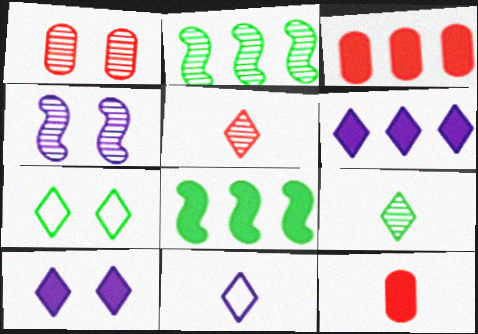[[1, 8, 11], 
[3, 6, 8], 
[5, 6, 7], 
[8, 10, 12]]